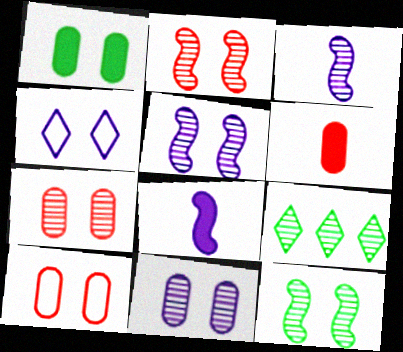[[1, 2, 4], 
[1, 10, 11], 
[2, 5, 12], 
[3, 7, 9], 
[8, 9, 10]]